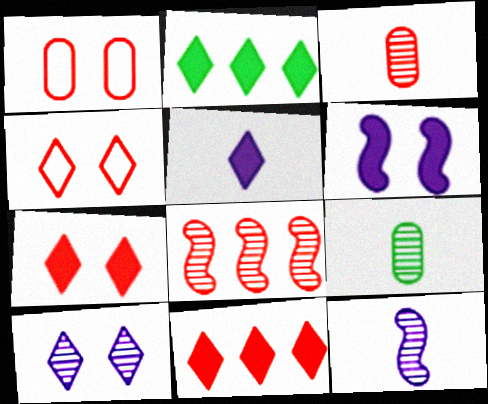[[1, 2, 12], 
[2, 5, 7], 
[8, 9, 10]]